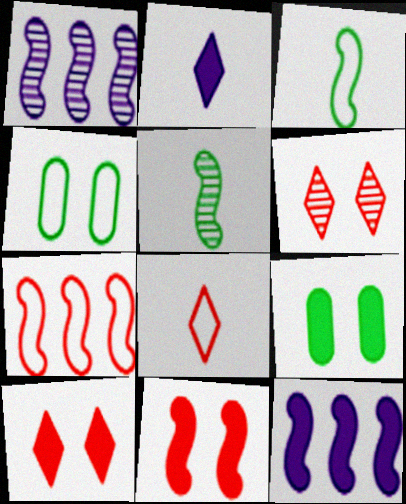[[1, 3, 11], 
[1, 8, 9]]